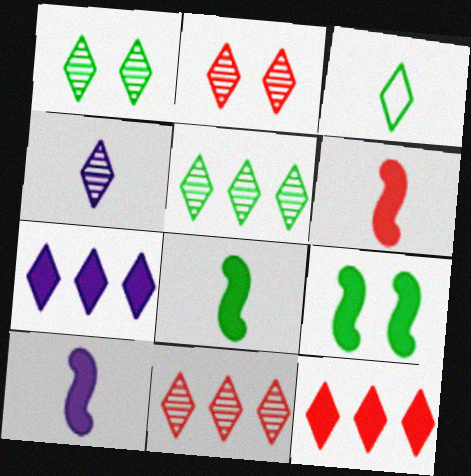[[1, 4, 11], 
[2, 3, 7], 
[2, 4, 5], 
[6, 8, 10]]